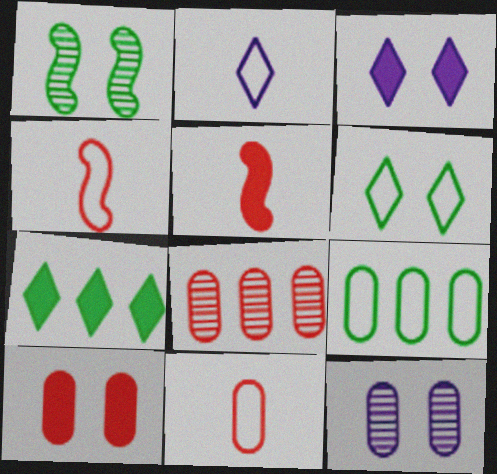[[4, 7, 12], 
[8, 10, 11]]